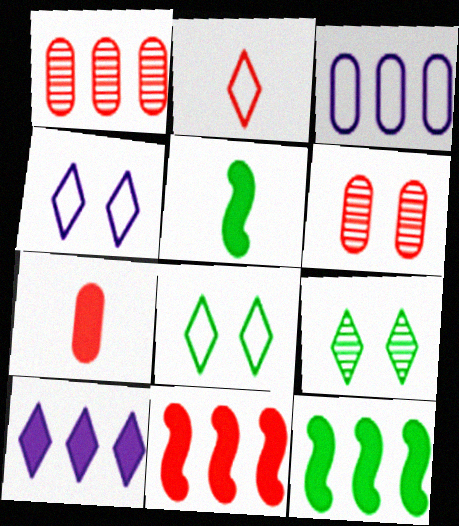[[1, 4, 5], 
[2, 6, 11], 
[2, 9, 10]]